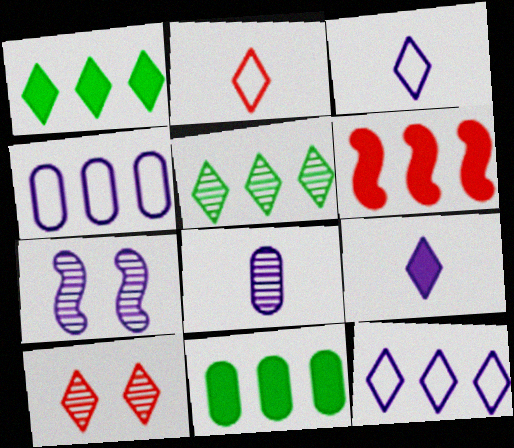[[1, 3, 10], 
[2, 7, 11], 
[4, 5, 6], 
[4, 7, 9]]